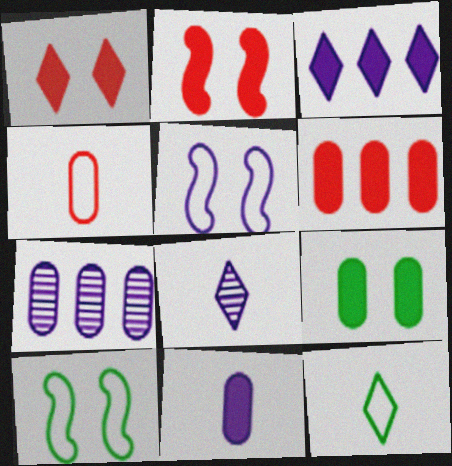[[2, 7, 12], 
[4, 7, 9], 
[6, 8, 10], 
[6, 9, 11]]